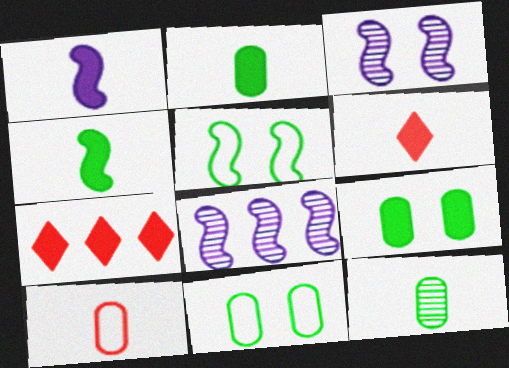[[1, 2, 6], 
[1, 7, 9], 
[6, 8, 11]]